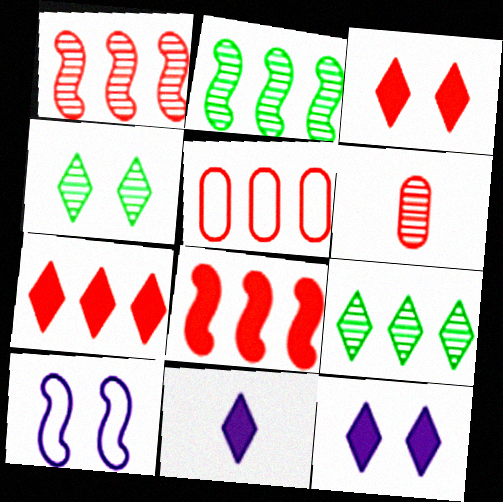[[1, 5, 7]]